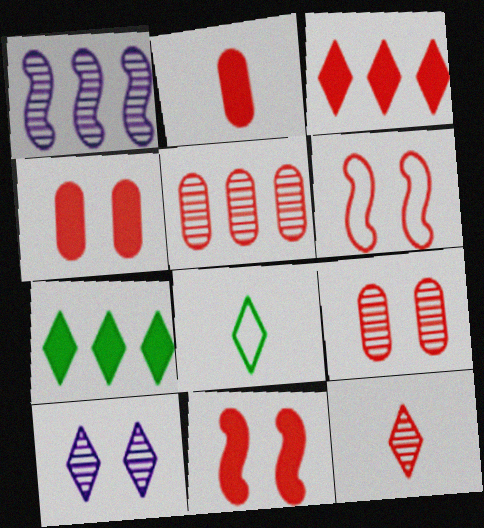[[1, 4, 8], 
[2, 3, 11], 
[3, 8, 10]]